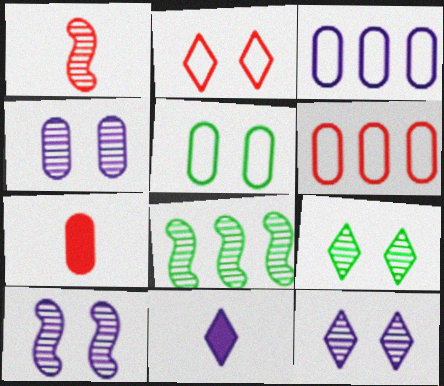[[1, 8, 10], 
[3, 10, 11], 
[4, 10, 12]]